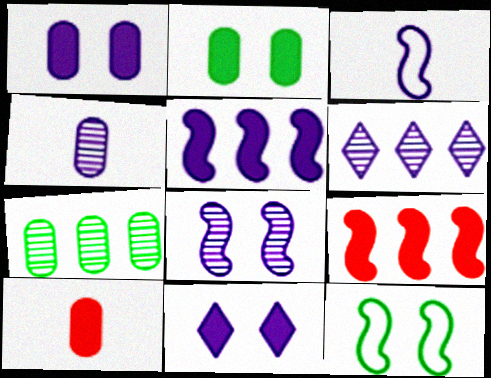[[1, 3, 6], 
[3, 5, 8], 
[4, 6, 8], 
[6, 10, 12]]